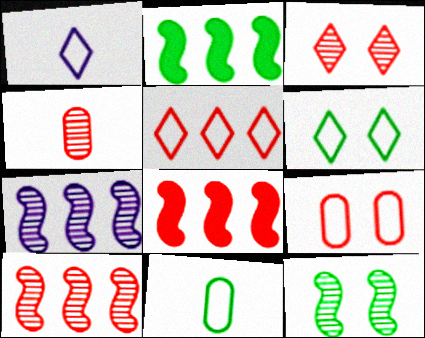[[1, 5, 6], 
[3, 4, 10]]